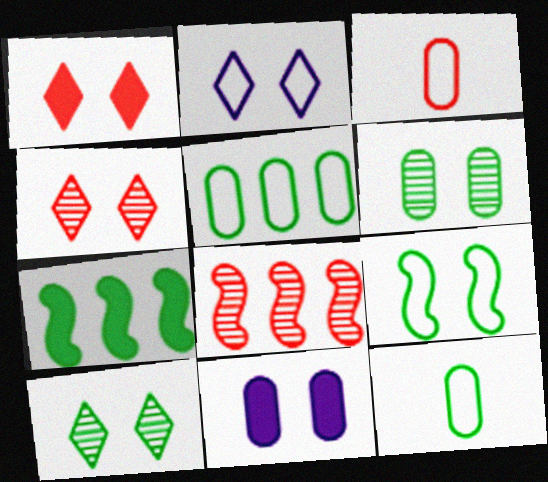[[1, 2, 10], 
[1, 3, 8], 
[4, 9, 11], 
[7, 10, 12]]